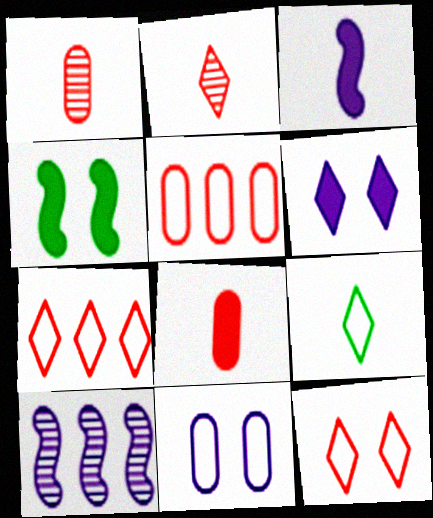[[1, 3, 9]]